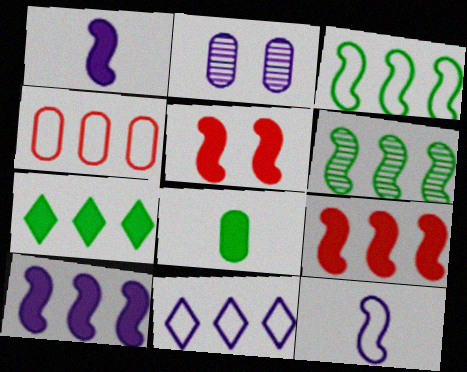[[1, 2, 11], 
[2, 4, 8], 
[3, 4, 11], 
[5, 6, 12]]